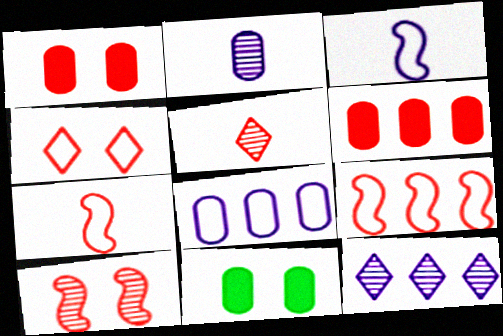[[1, 4, 10], 
[1, 5, 9], 
[7, 11, 12]]